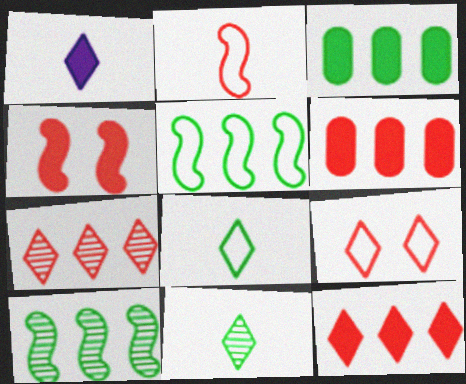[[1, 3, 4]]